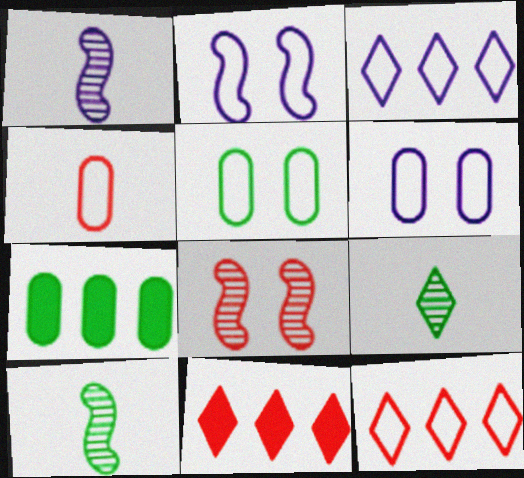[[1, 5, 11], 
[4, 8, 11], 
[6, 10, 11]]